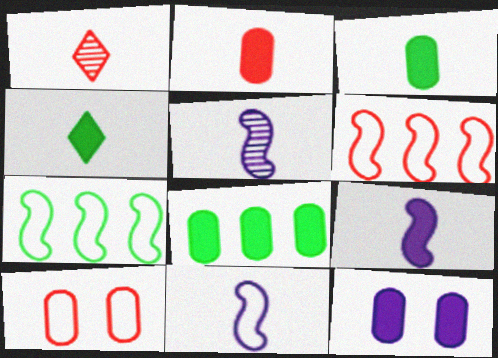[[1, 3, 11], 
[1, 7, 12], 
[2, 4, 9], 
[2, 8, 12], 
[5, 9, 11]]